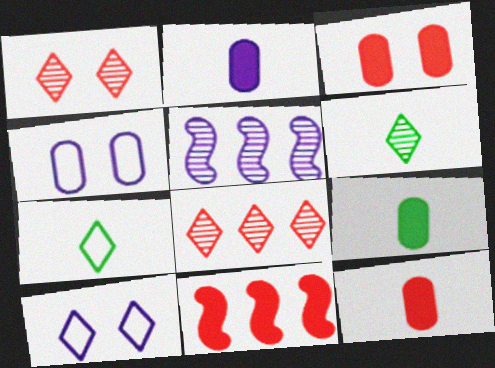[[2, 5, 10], 
[2, 9, 12], 
[3, 5, 7], 
[4, 6, 11]]